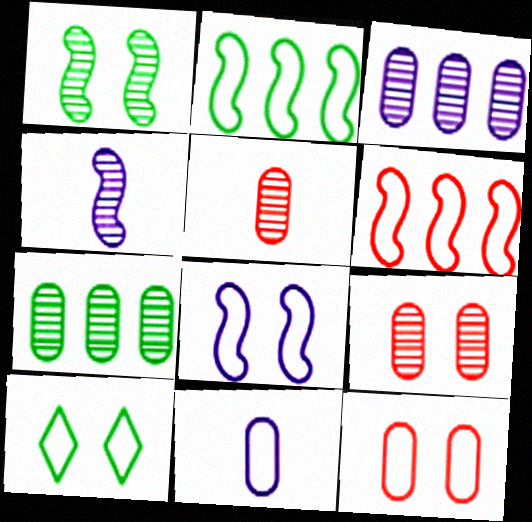[[6, 10, 11], 
[8, 10, 12]]